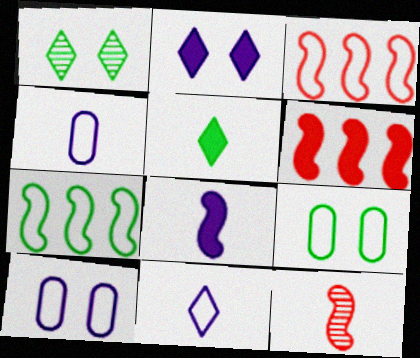[[1, 4, 6], 
[3, 9, 11], 
[4, 5, 12]]